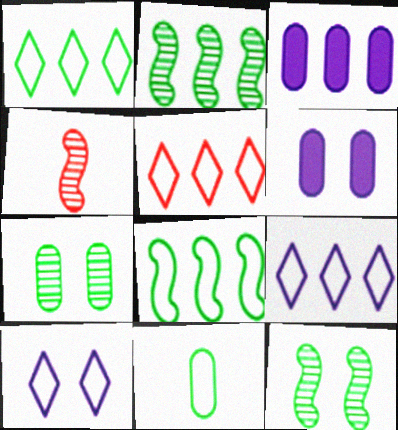[[1, 4, 6], 
[1, 5, 9], 
[2, 3, 5]]